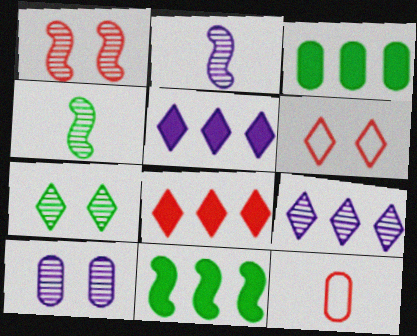[[1, 7, 10], 
[1, 8, 12], 
[2, 3, 6], 
[2, 9, 10], 
[3, 10, 12]]